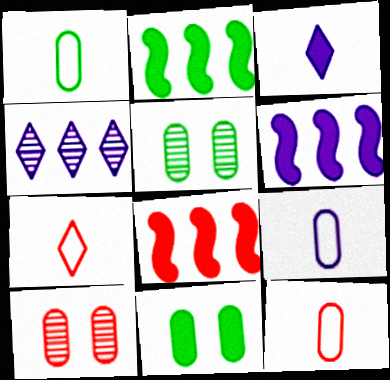[[1, 9, 12], 
[2, 6, 8], 
[3, 8, 11], 
[5, 6, 7], 
[7, 8, 10]]